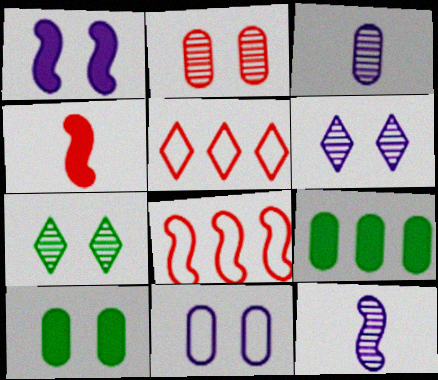[[1, 6, 11], 
[2, 4, 5], 
[2, 10, 11], 
[5, 10, 12]]